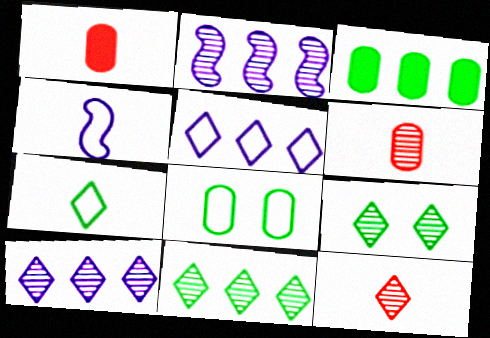[[2, 6, 9], 
[9, 10, 12]]